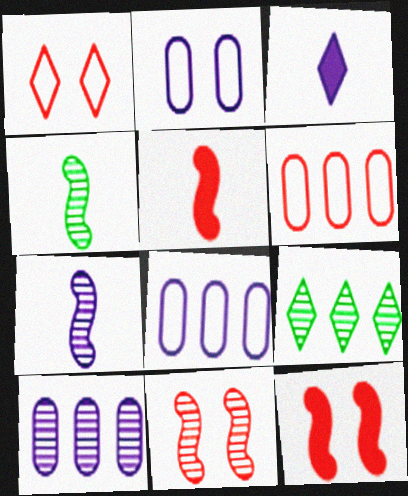[[1, 3, 9], 
[2, 5, 9]]